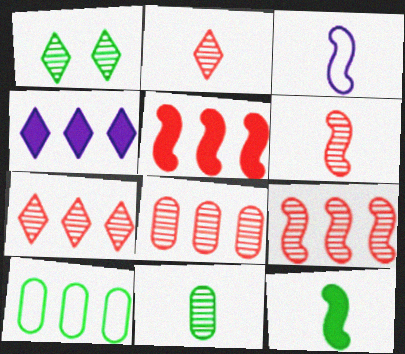[[1, 10, 12], 
[3, 6, 12], 
[4, 9, 10], 
[7, 8, 9]]